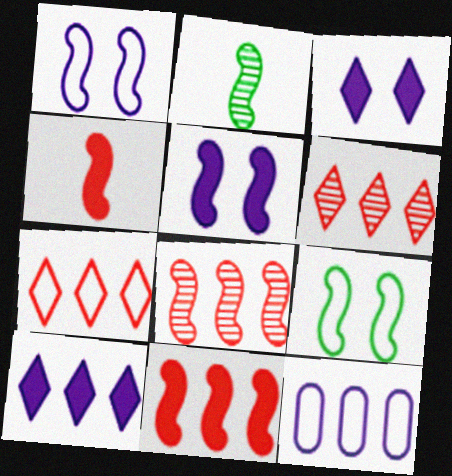[[1, 2, 11]]